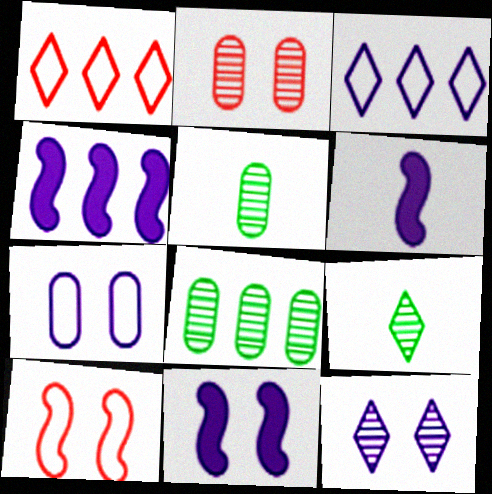[[1, 4, 8], 
[1, 5, 11], 
[4, 6, 11], 
[7, 11, 12]]